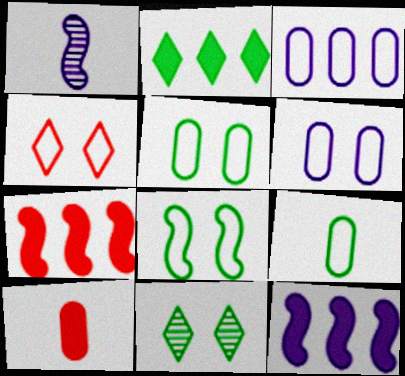[[1, 7, 8], 
[4, 6, 8]]